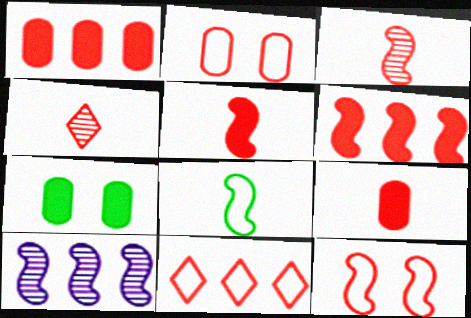[[1, 4, 12], 
[2, 4, 6], 
[3, 6, 12]]